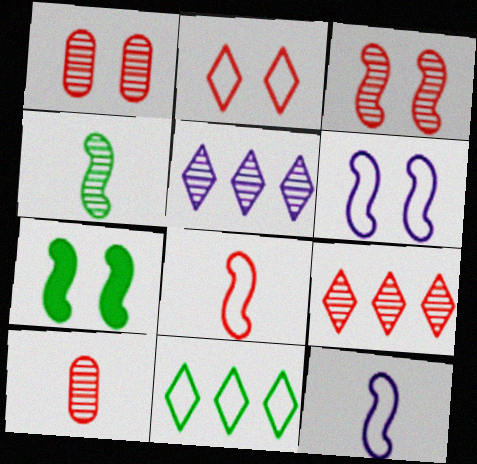[[1, 4, 5], 
[3, 6, 7], 
[3, 9, 10]]